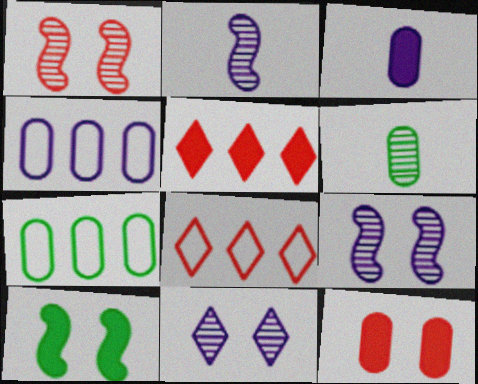[[3, 5, 10], 
[4, 6, 12]]